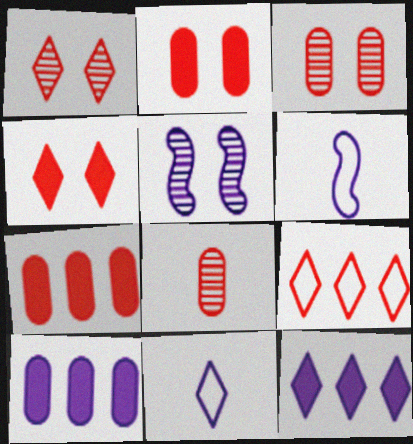[[5, 10, 11]]